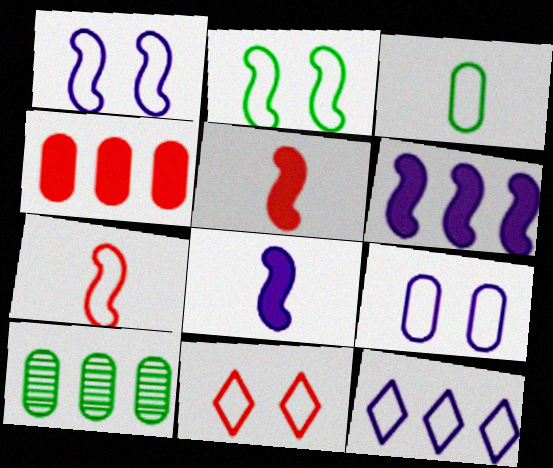[[2, 9, 11], 
[8, 10, 11]]